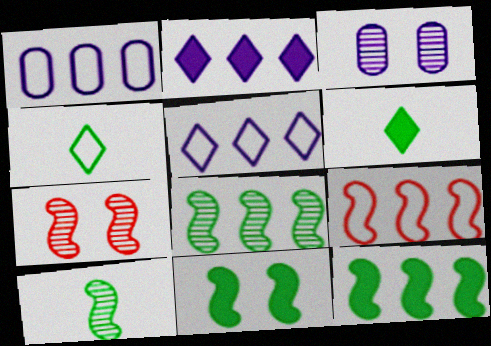[[1, 6, 7], 
[3, 6, 9]]